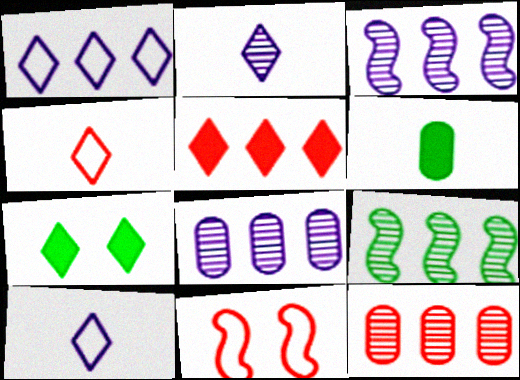[]